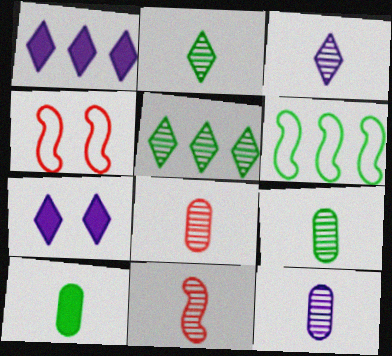[[1, 4, 9], 
[2, 11, 12], 
[3, 9, 11], 
[6, 7, 8], 
[8, 9, 12]]